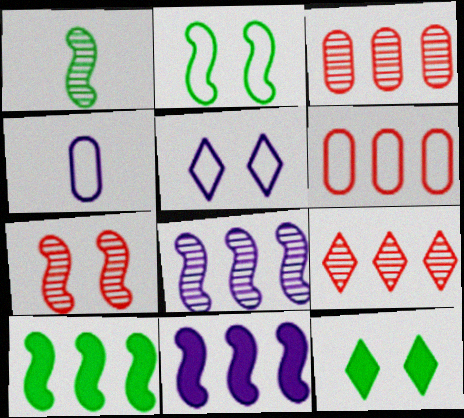[[1, 2, 10], 
[1, 7, 8]]